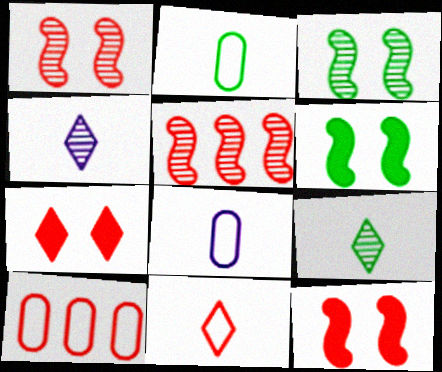[[4, 6, 10]]